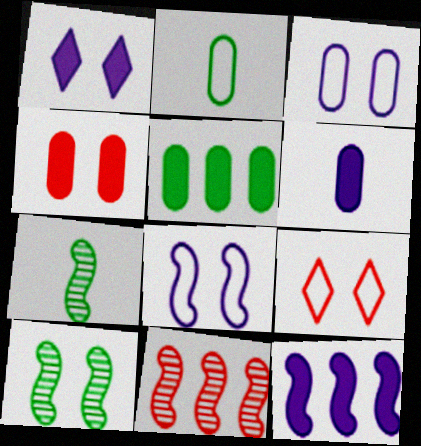[[1, 2, 11], 
[1, 6, 12], 
[4, 5, 6]]